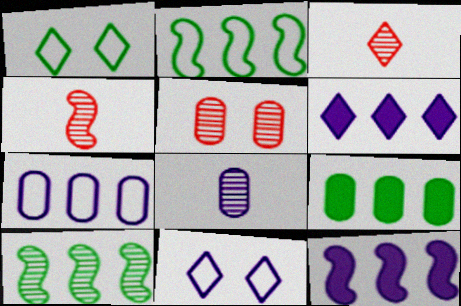[[1, 3, 6], 
[4, 9, 11], 
[8, 11, 12]]